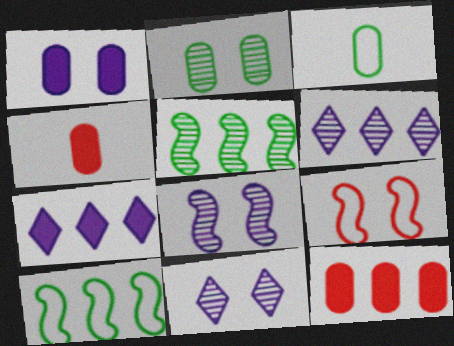[[4, 10, 11], 
[6, 10, 12]]